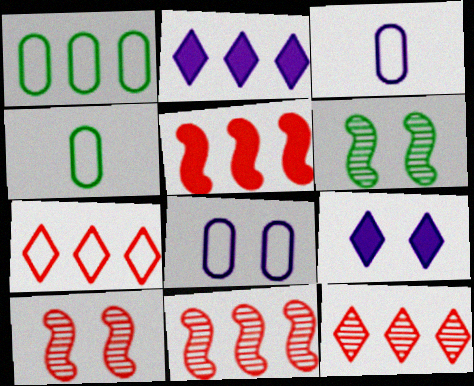[[1, 2, 11], 
[2, 4, 10], 
[4, 9, 11]]